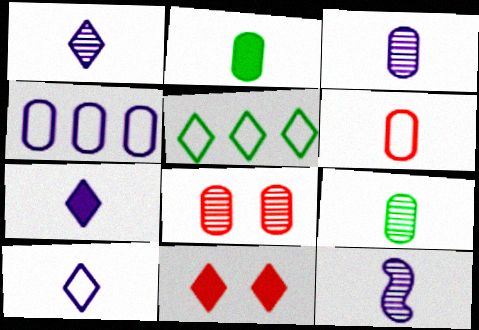[[1, 3, 12], 
[1, 5, 11], 
[1, 7, 10], 
[2, 3, 6], 
[2, 4, 8]]